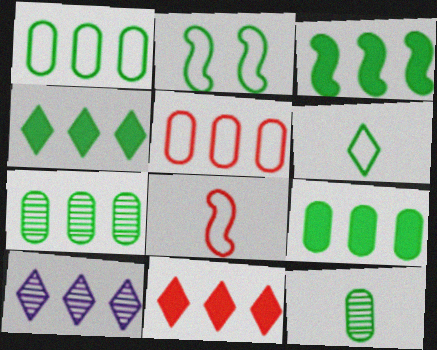[[1, 2, 6], 
[1, 7, 9], 
[2, 4, 12], 
[3, 4, 9], 
[3, 5, 10]]